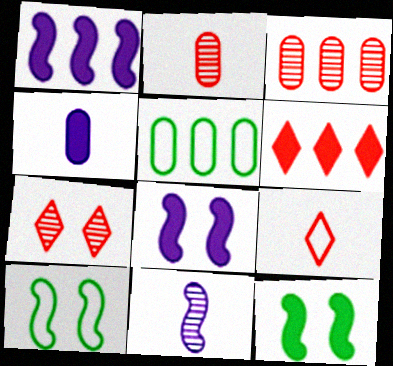[[4, 6, 12], 
[6, 7, 9]]